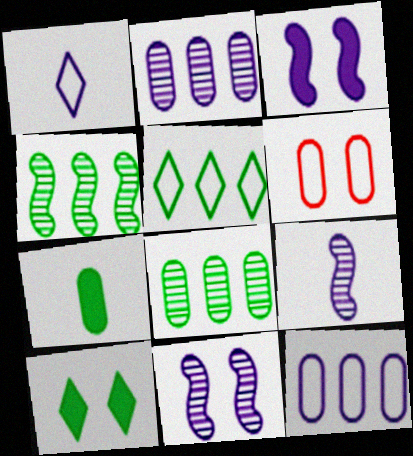[[1, 2, 3], 
[2, 6, 7], 
[6, 10, 11]]